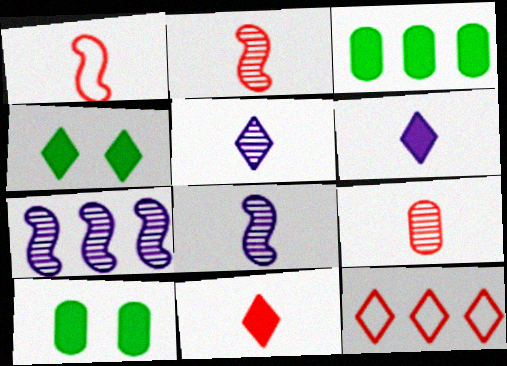[[1, 9, 11], 
[3, 7, 12], 
[4, 5, 12], 
[8, 10, 12]]